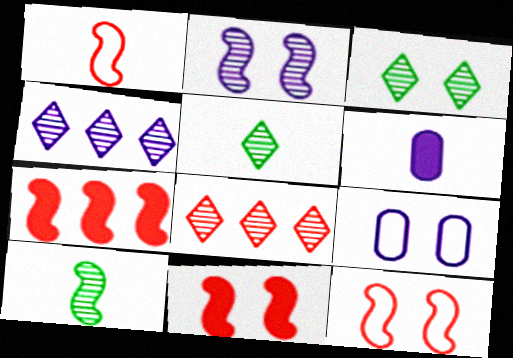[[1, 5, 6], 
[3, 9, 11], 
[5, 7, 9]]